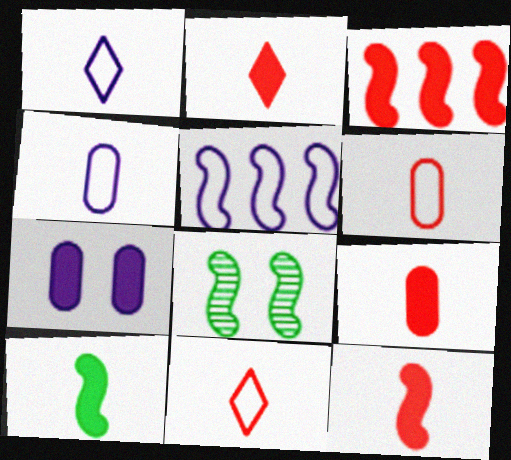[[2, 9, 12], 
[5, 8, 12]]